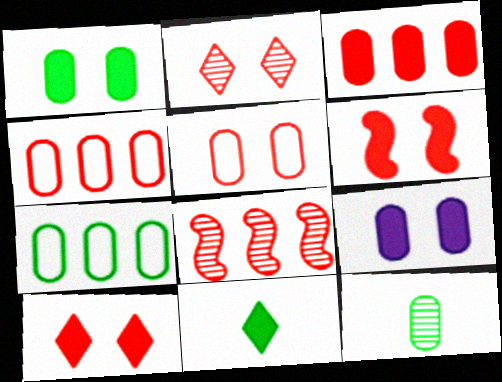[[1, 7, 12], 
[2, 5, 6], 
[4, 9, 12]]